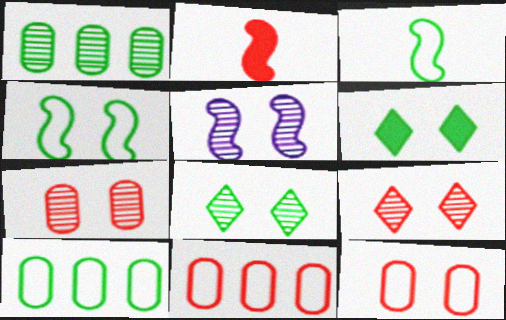[[1, 3, 6], 
[2, 9, 11], 
[5, 6, 12], 
[5, 7, 8]]